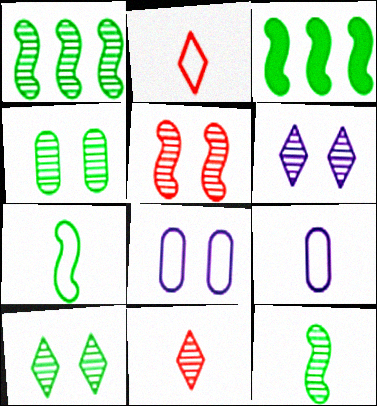[[2, 7, 9], 
[3, 8, 11], 
[4, 5, 6]]